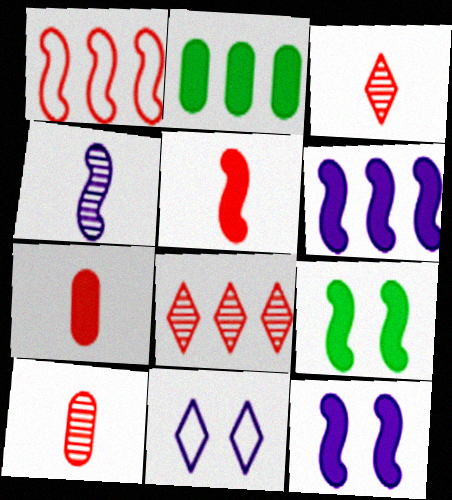[[1, 4, 9], 
[5, 6, 9]]